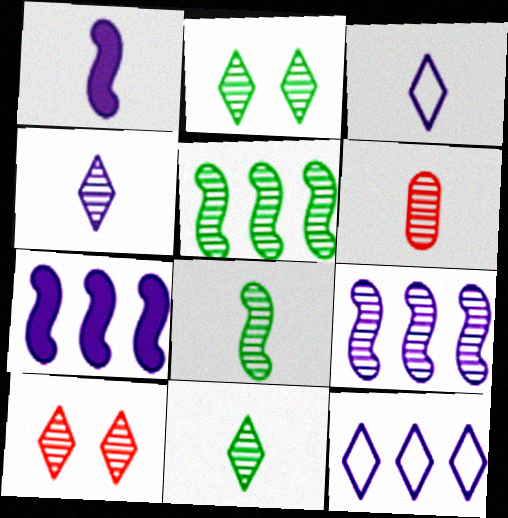[[2, 6, 9], 
[4, 6, 8]]